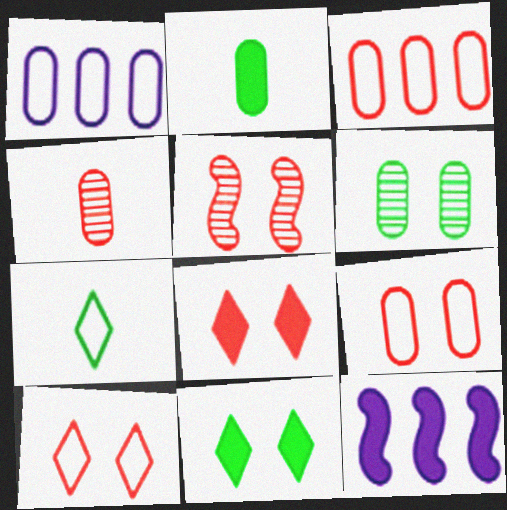[[2, 8, 12], 
[5, 8, 9]]